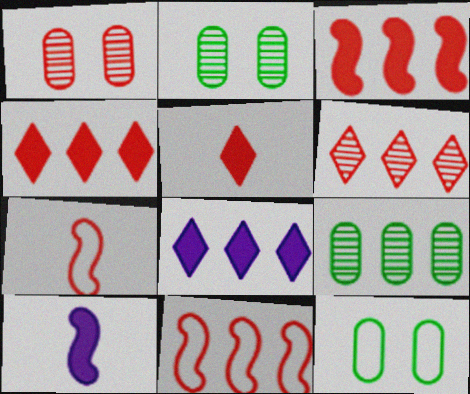[[1, 4, 7], 
[1, 5, 11], 
[2, 7, 8], 
[6, 10, 12], 
[8, 9, 11]]